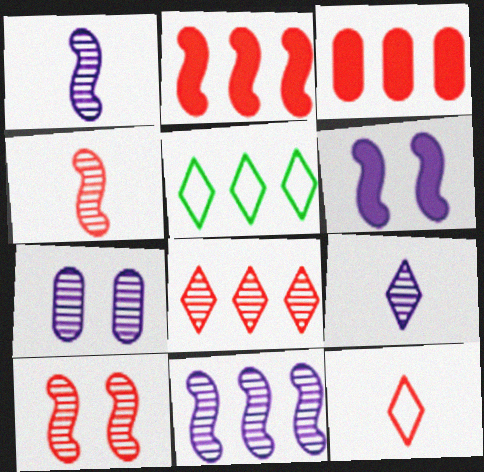[[3, 5, 11], 
[3, 10, 12], 
[7, 9, 11]]